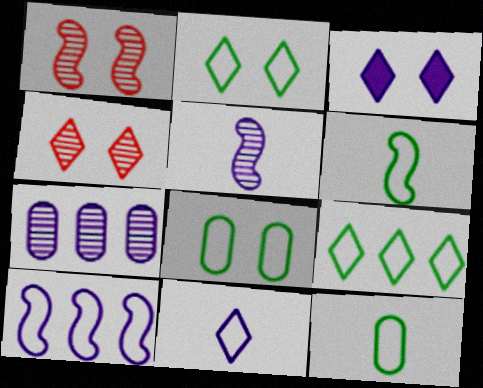[[1, 3, 8], 
[2, 3, 4], 
[6, 8, 9]]